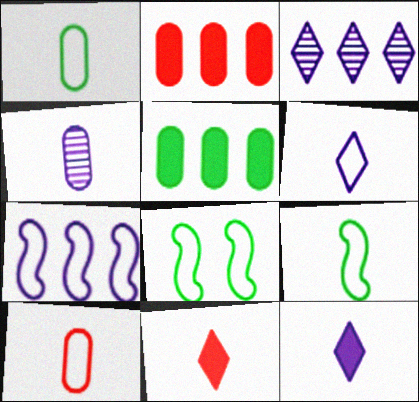[[4, 9, 11], 
[6, 9, 10]]